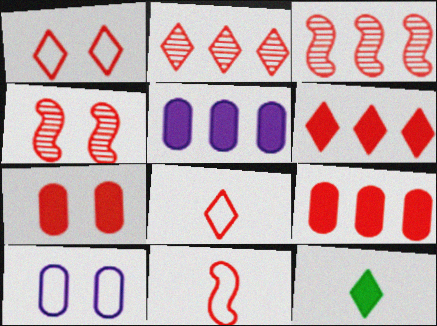[[1, 4, 7], 
[2, 7, 11], 
[3, 7, 8], 
[3, 10, 12], 
[4, 8, 9]]